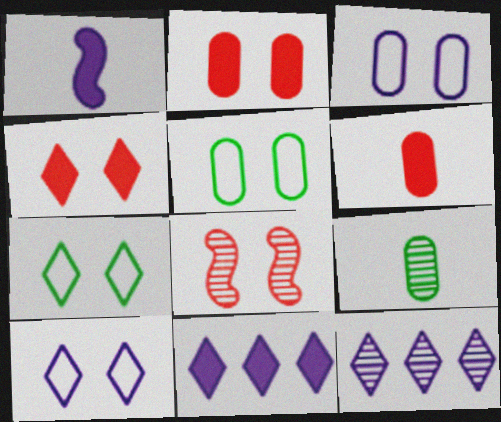[[1, 3, 12], 
[8, 9, 12]]